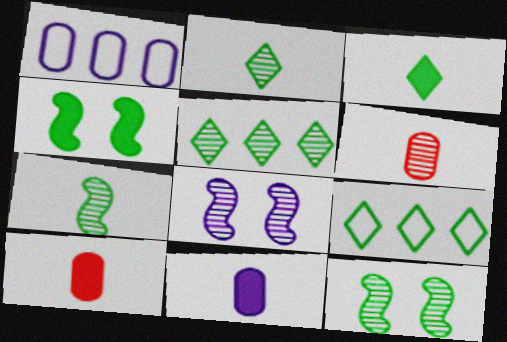[[5, 6, 8], 
[8, 9, 10]]